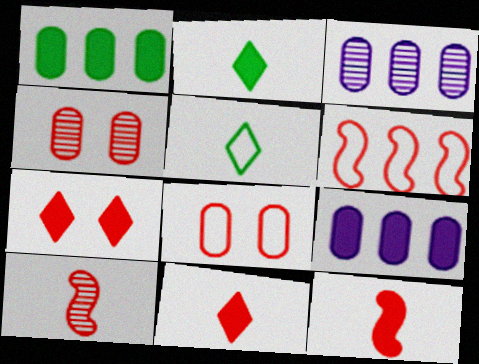[[4, 6, 11]]